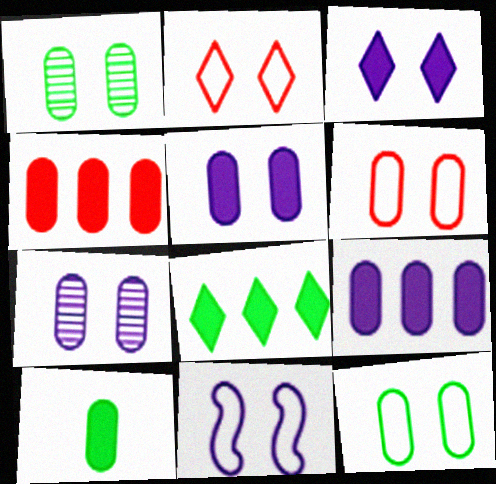[[1, 5, 6], 
[2, 11, 12], 
[3, 7, 11], 
[4, 5, 10]]